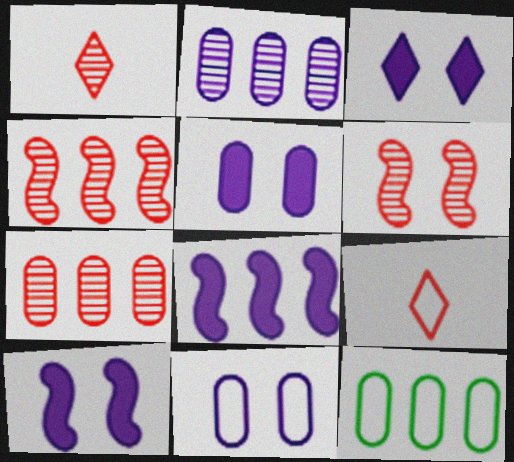[[1, 6, 7], 
[1, 10, 12], 
[3, 5, 10]]